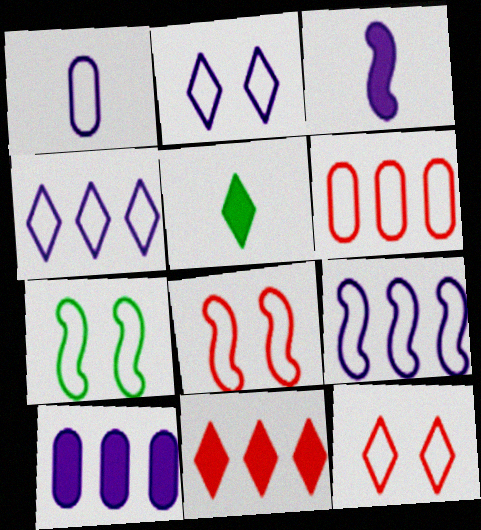[[1, 2, 9]]